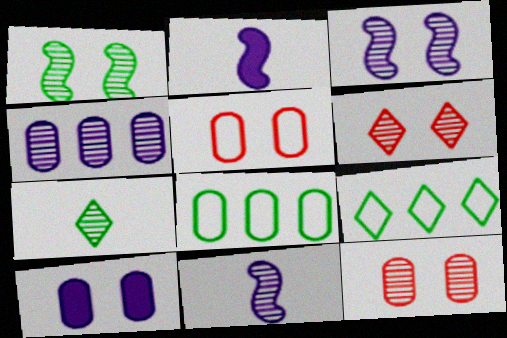[[2, 6, 8], 
[2, 9, 12]]